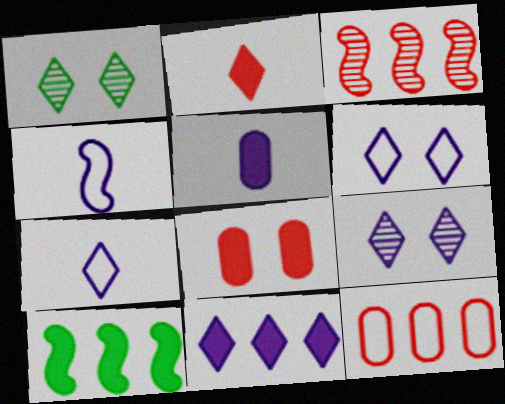[[7, 9, 11]]